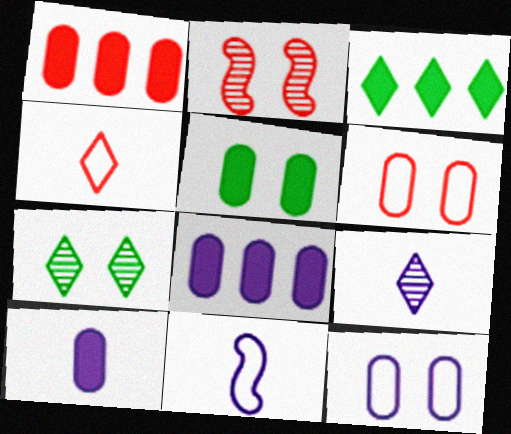[[1, 2, 4], 
[1, 5, 10], 
[1, 7, 11], 
[9, 10, 11]]